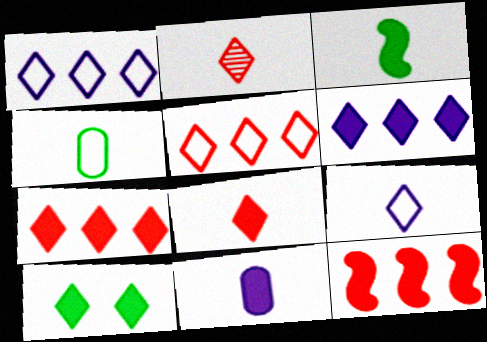[[1, 2, 10], 
[3, 8, 11], 
[6, 8, 10], 
[10, 11, 12]]